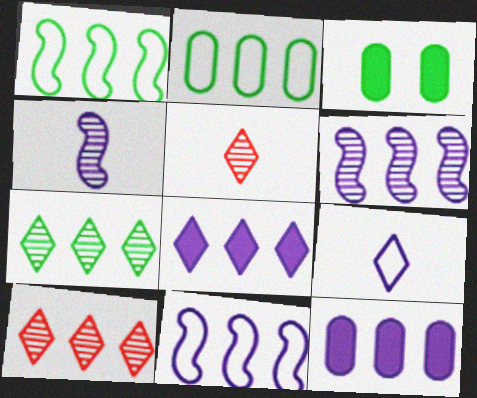[[1, 10, 12], 
[3, 5, 11]]